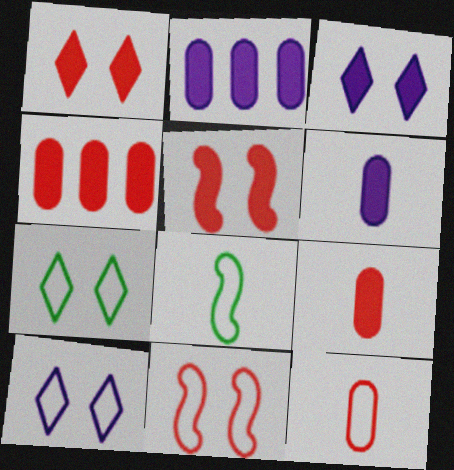[]